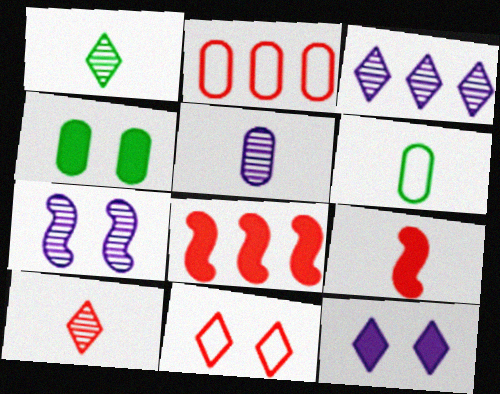[[2, 4, 5], 
[3, 5, 7], 
[4, 7, 11]]